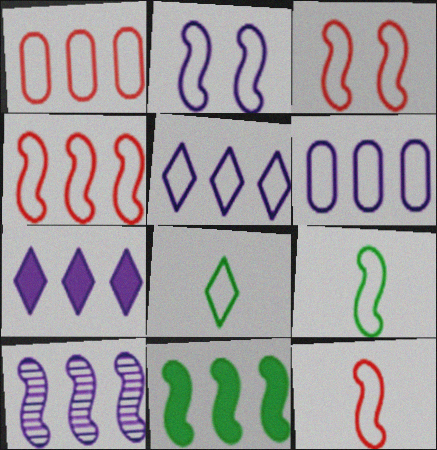[[1, 2, 8], 
[2, 4, 9], 
[3, 4, 12], 
[3, 6, 8], 
[4, 10, 11], 
[6, 7, 10]]